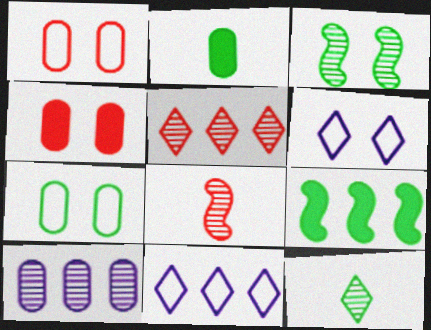[[1, 2, 10], 
[3, 4, 6], 
[7, 9, 12]]